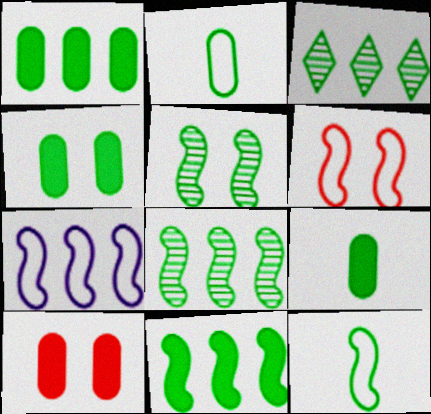[[1, 4, 9], 
[3, 4, 12], 
[5, 11, 12], 
[6, 7, 12]]